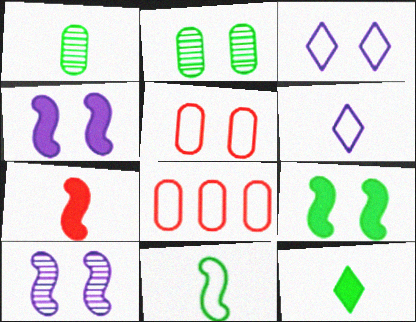[[1, 6, 7], 
[1, 11, 12], 
[3, 8, 11], 
[8, 10, 12]]